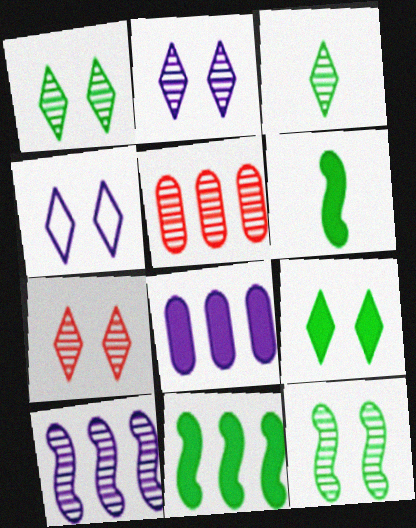[[1, 2, 7], 
[4, 5, 6], 
[4, 7, 9]]